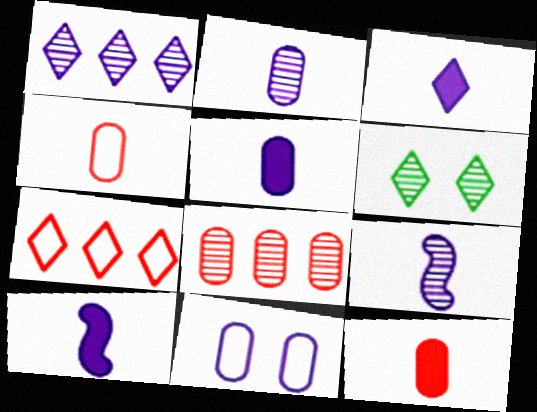[[1, 10, 11], 
[3, 5, 10], 
[3, 6, 7], 
[6, 8, 9]]